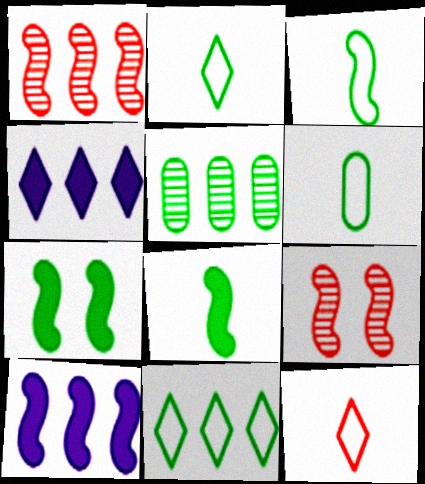[[2, 3, 6], 
[2, 5, 7], 
[3, 9, 10], 
[4, 6, 9]]